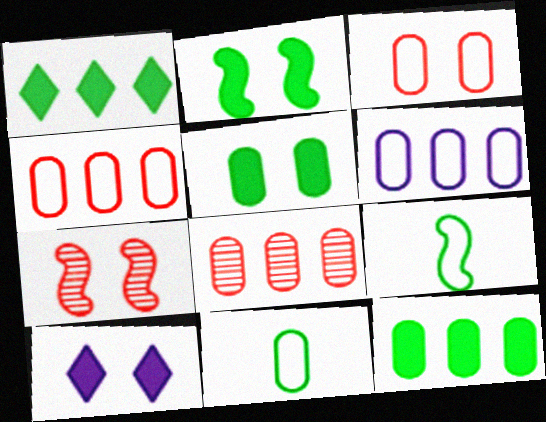[[3, 6, 11], 
[6, 8, 12], 
[8, 9, 10]]